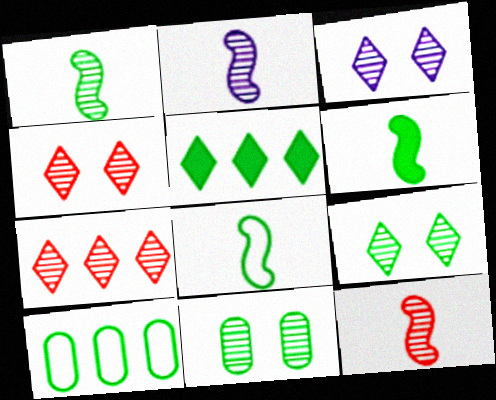[[1, 2, 12], 
[1, 6, 8], 
[2, 7, 11], 
[3, 4, 9], 
[5, 8, 11], 
[6, 9, 10]]